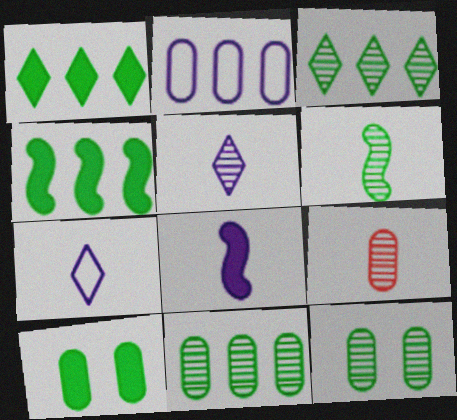[[2, 9, 10], 
[3, 6, 12], 
[5, 6, 9]]